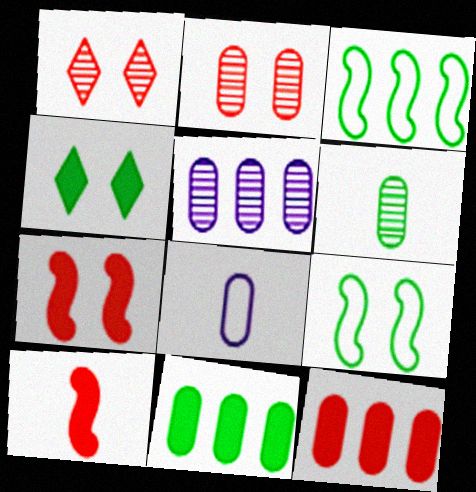[[2, 5, 6], 
[2, 8, 11], 
[3, 4, 6]]